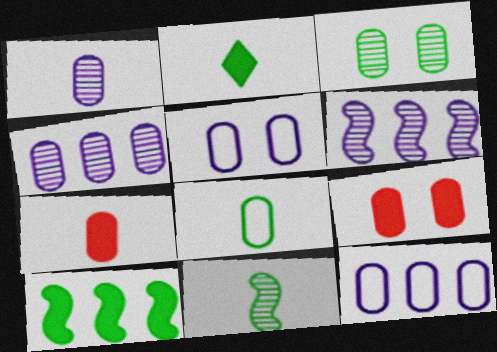[[1, 7, 8], 
[2, 8, 11], 
[3, 5, 9], 
[3, 7, 12], 
[4, 8, 9]]